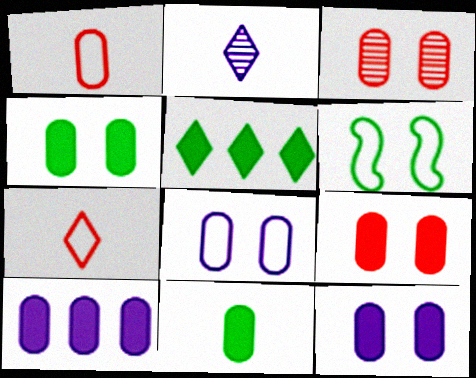[[3, 4, 8], 
[4, 9, 12], 
[9, 10, 11]]